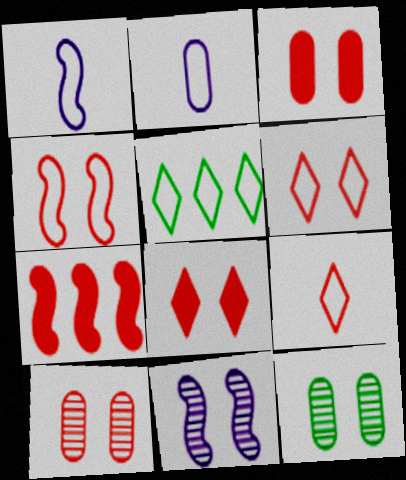[[2, 4, 5], 
[4, 8, 10], 
[7, 9, 10]]